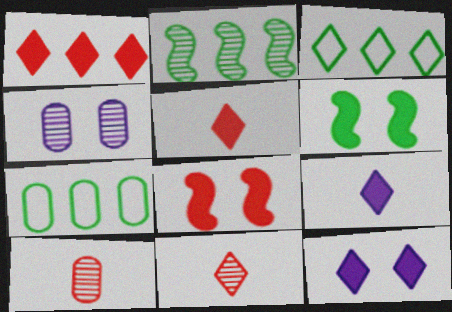[[2, 4, 11], 
[3, 11, 12]]